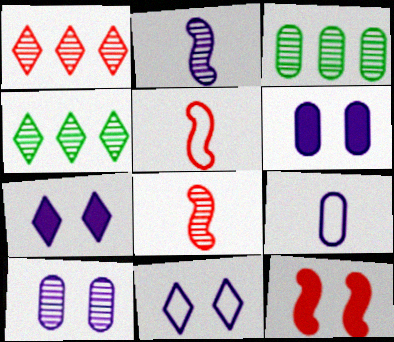[[3, 5, 7], 
[4, 5, 6], 
[4, 8, 10], 
[4, 9, 12]]